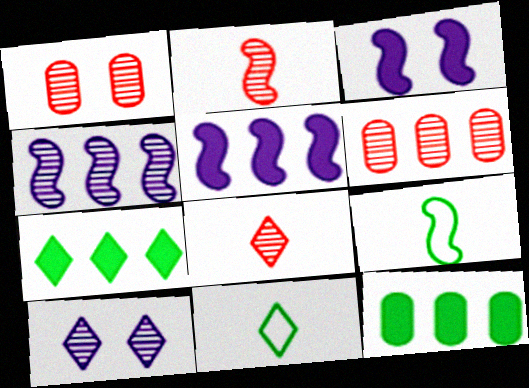[[1, 5, 11], 
[3, 6, 11]]